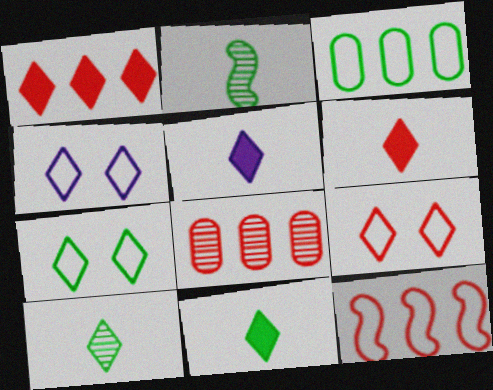[[1, 4, 10], 
[1, 8, 12], 
[4, 7, 9], 
[5, 6, 11]]